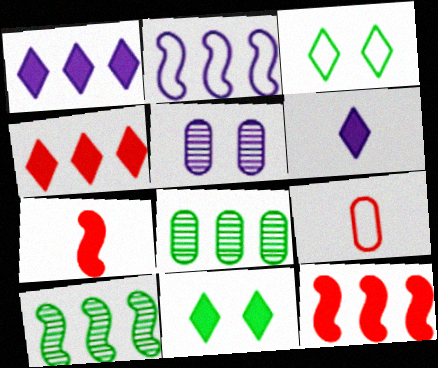[[2, 3, 9], 
[2, 4, 8], 
[2, 5, 6], 
[2, 10, 12], 
[4, 6, 11]]